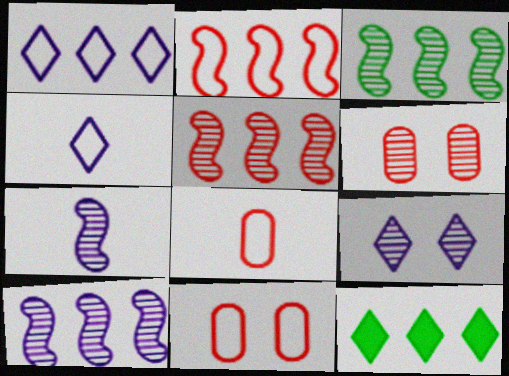[[3, 5, 10], 
[7, 11, 12]]